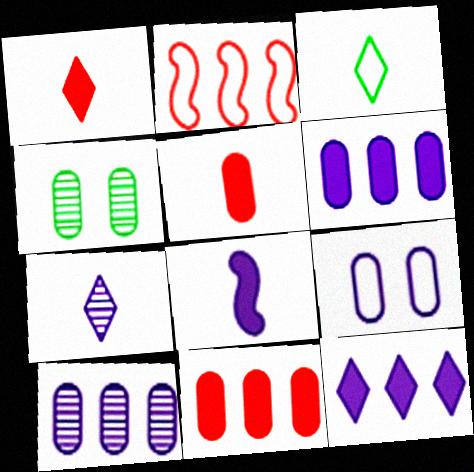[[1, 3, 7], 
[2, 3, 9]]